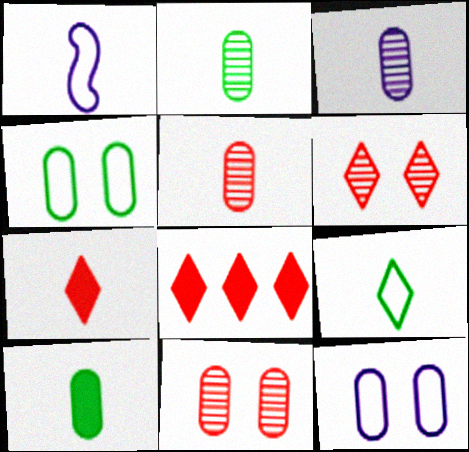[[1, 2, 7], 
[2, 3, 5]]